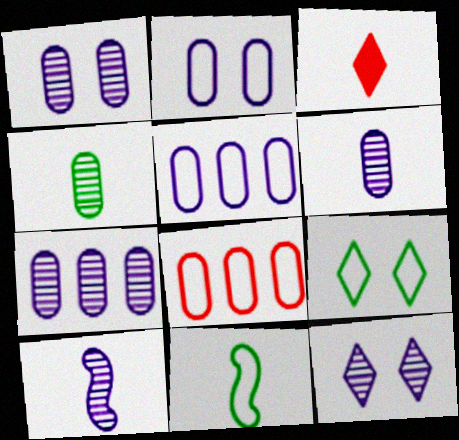[[1, 6, 7], 
[3, 6, 11], 
[7, 10, 12]]